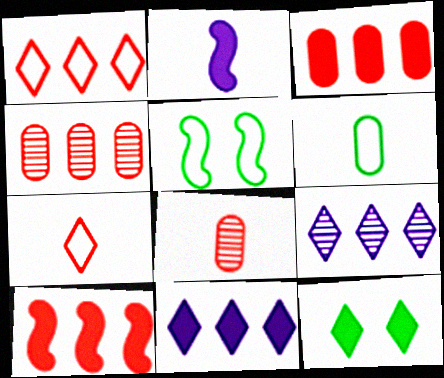[[1, 4, 10], 
[2, 3, 12], 
[5, 8, 11], 
[7, 9, 12]]